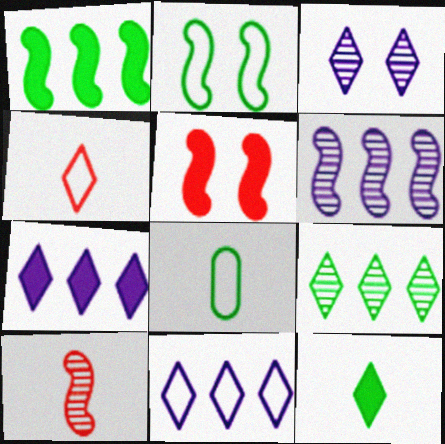[]